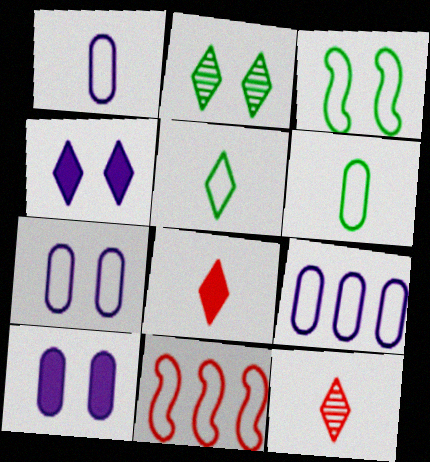[[1, 7, 9], 
[5, 7, 11]]